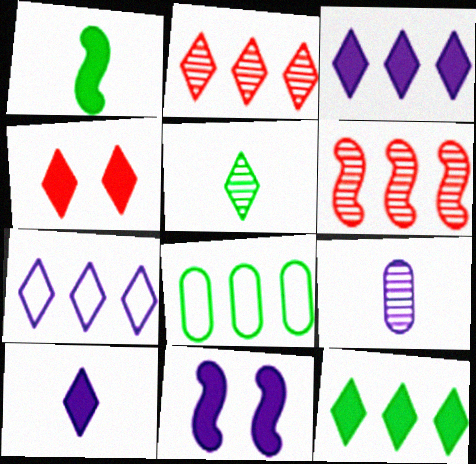[[2, 7, 12], 
[3, 6, 8], 
[4, 5, 7], 
[4, 10, 12], 
[7, 9, 11]]